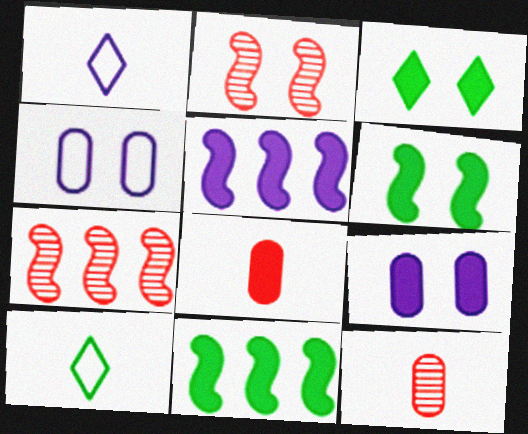[[2, 3, 4], 
[3, 5, 8], 
[7, 9, 10]]